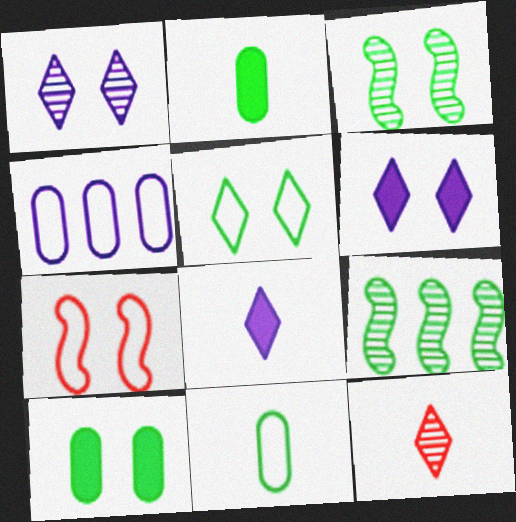[[1, 7, 10], 
[2, 5, 9], 
[3, 5, 10]]